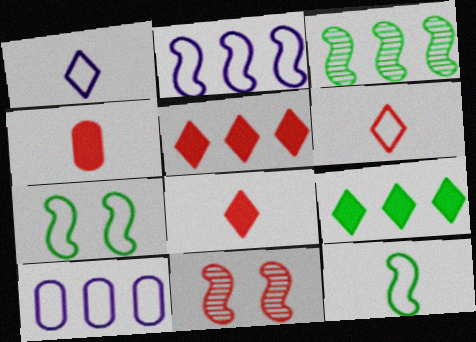[[3, 5, 10], 
[6, 7, 10]]